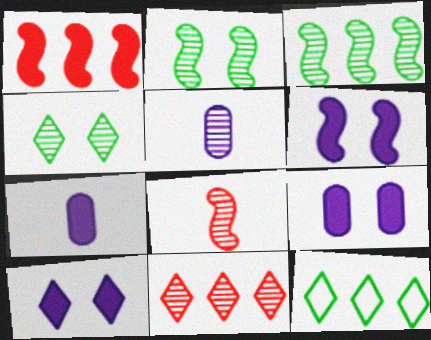[[2, 5, 11], 
[6, 9, 10], 
[8, 9, 12]]